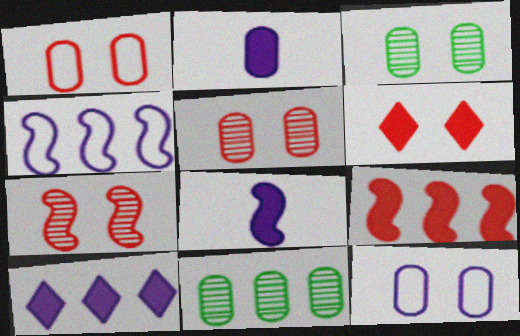[[1, 2, 11], 
[1, 6, 7]]